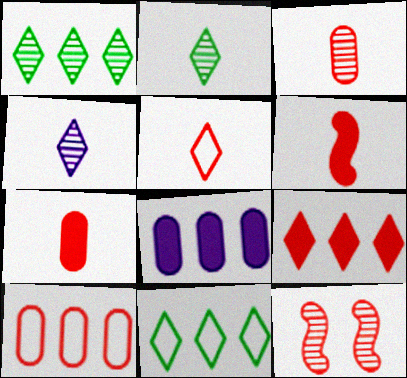[[3, 5, 6]]